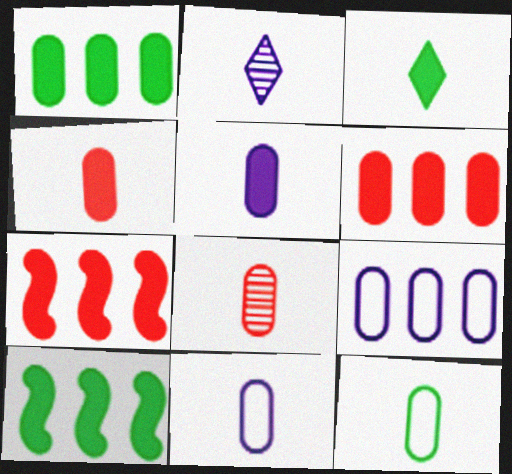[[5, 8, 12]]